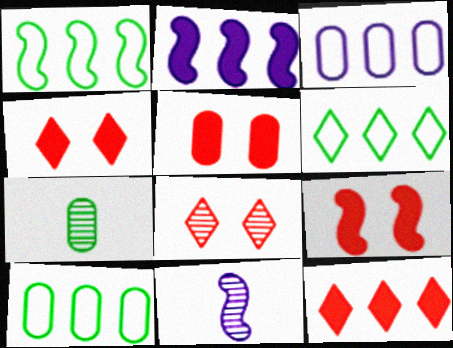[[1, 6, 10], 
[1, 9, 11], 
[3, 5, 7], 
[4, 5, 9], 
[4, 10, 11], 
[5, 6, 11]]